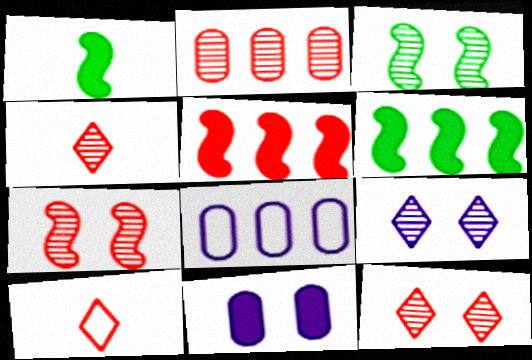[[1, 8, 12], 
[2, 4, 7]]